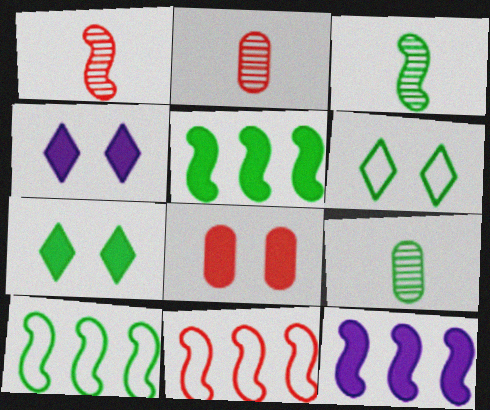[[2, 4, 10], 
[2, 6, 12], 
[4, 9, 11], 
[5, 6, 9], 
[7, 9, 10]]